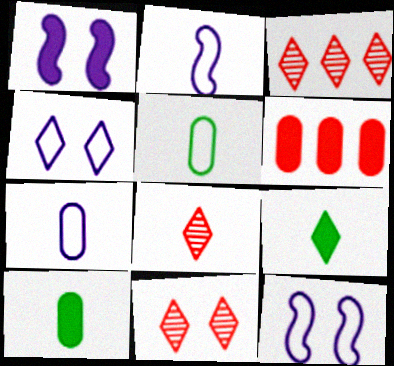[[1, 3, 5], 
[1, 6, 9], 
[2, 8, 10], 
[3, 4, 9], 
[3, 8, 11], 
[3, 10, 12]]